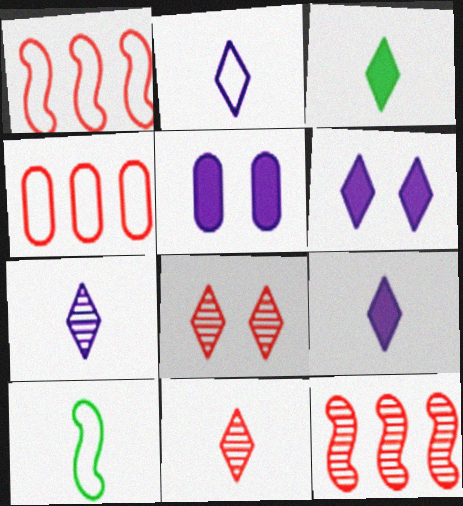[[2, 3, 11], 
[2, 7, 9]]